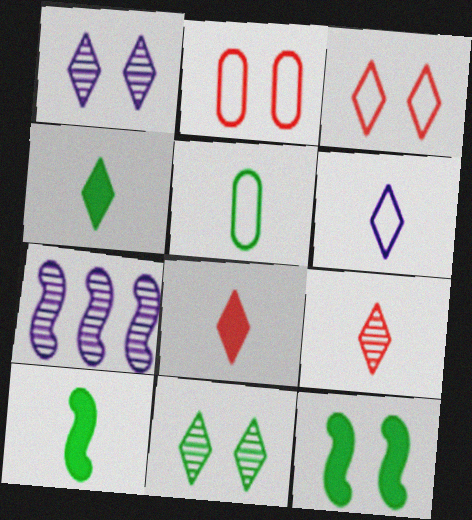[[1, 2, 12], 
[2, 4, 7], 
[4, 6, 9]]